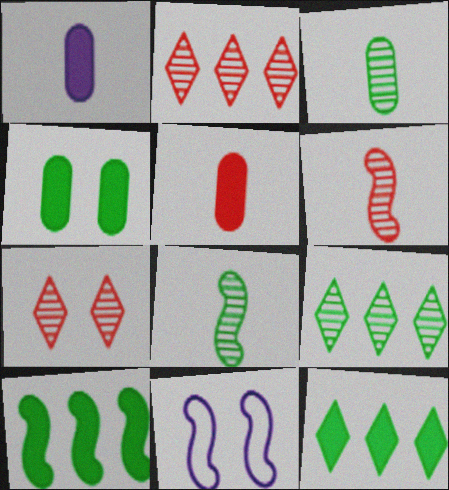[[4, 7, 11], 
[5, 9, 11], 
[6, 10, 11]]